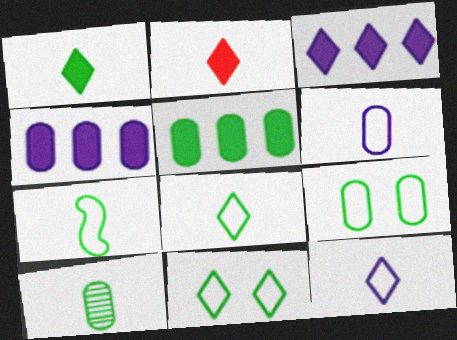[[1, 7, 10], 
[5, 9, 10]]